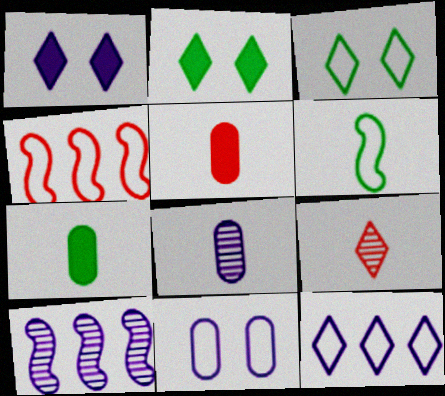[[2, 4, 8], 
[2, 9, 12], 
[3, 5, 10]]